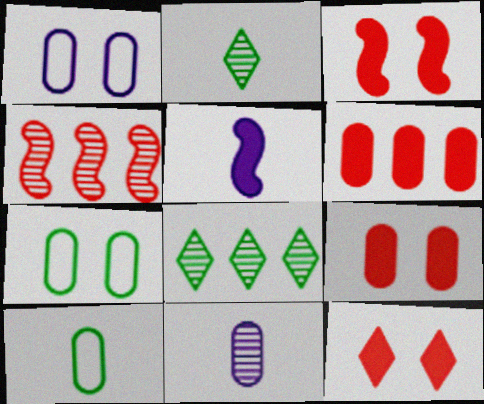[[3, 9, 12], 
[6, 7, 11]]